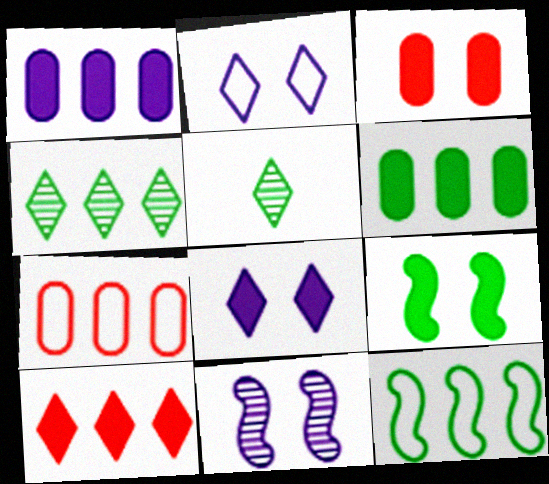[[2, 5, 10], 
[3, 8, 9], 
[4, 6, 12]]